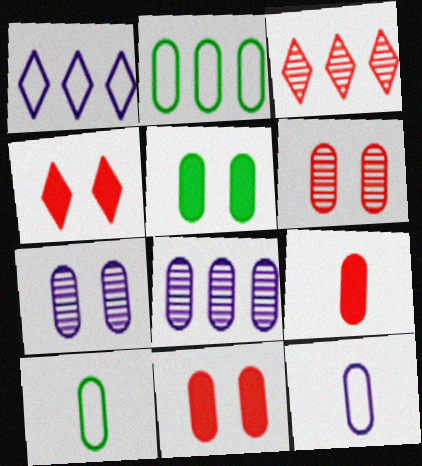[[2, 7, 9], 
[8, 10, 11]]